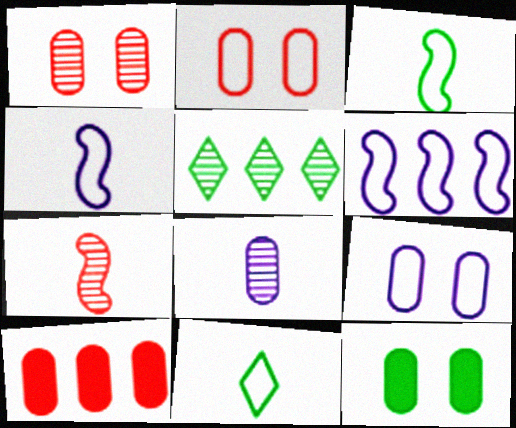[[1, 9, 12], 
[2, 6, 11], 
[3, 5, 12], 
[5, 6, 10]]